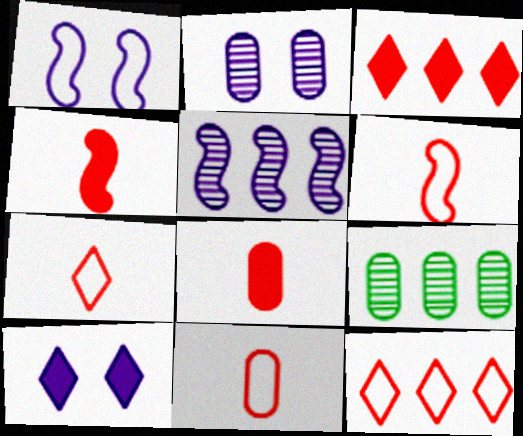[[1, 2, 10], 
[6, 7, 11], 
[6, 9, 10]]